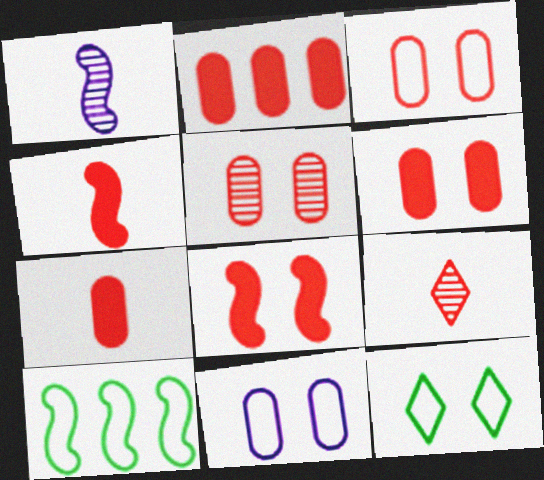[[1, 2, 12], 
[1, 8, 10], 
[2, 6, 7], 
[3, 5, 6]]